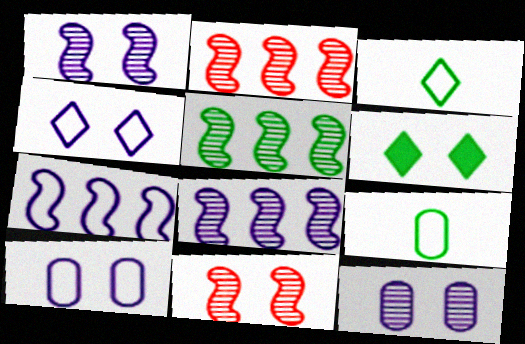[[2, 5, 8], 
[5, 6, 9], 
[6, 10, 11]]